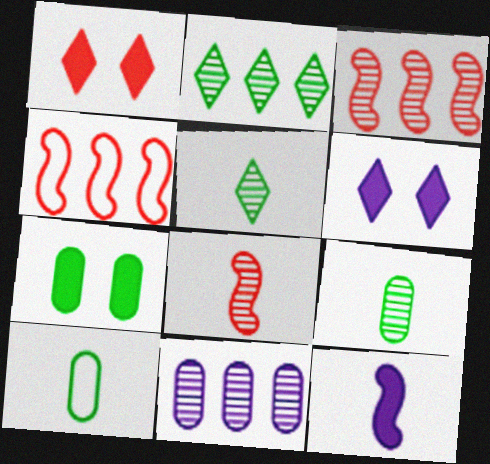[[2, 3, 11], 
[3, 6, 10], 
[4, 6, 9]]